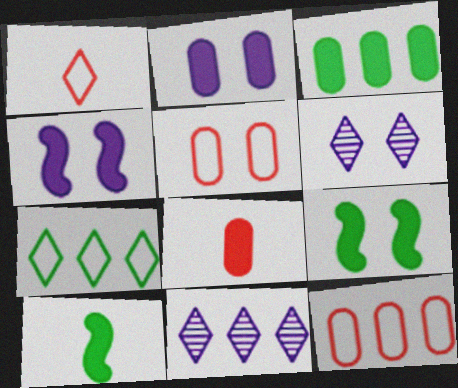[[2, 3, 8], 
[5, 6, 9], 
[5, 10, 11], 
[6, 10, 12]]